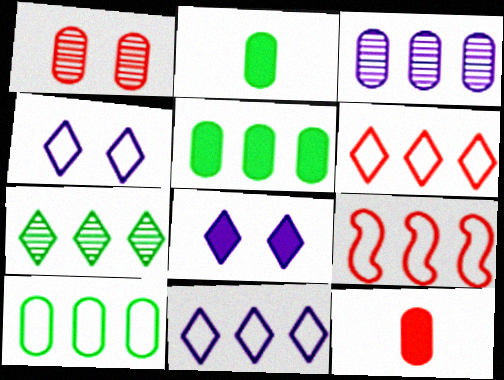[[9, 10, 11]]